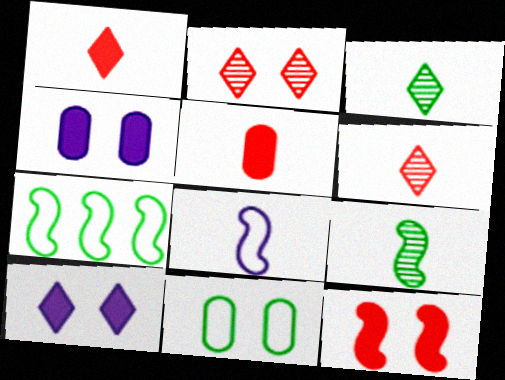[[3, 5, 8], 
[4, 6, 7]]